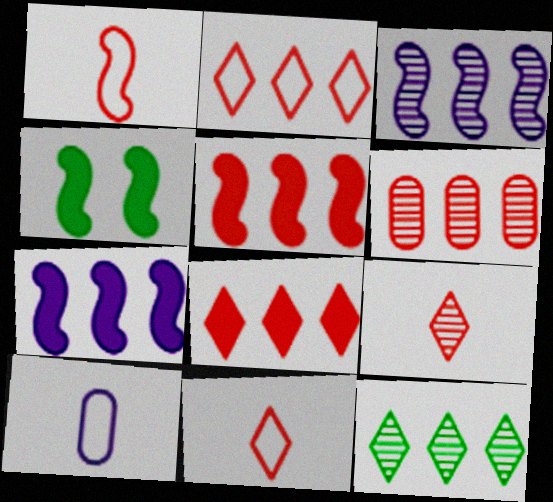[[1, 3, 4], 
[2, 5, 6], 
[3, 6, 12]]